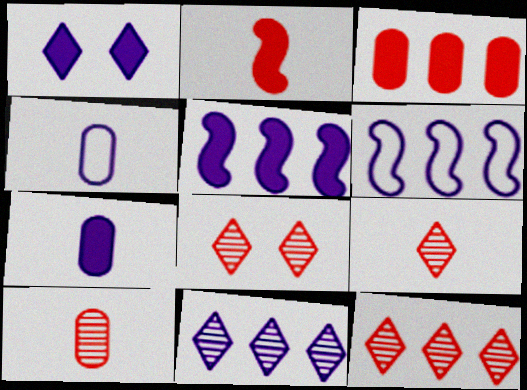[[1, 5, 7], 
[8, 9, 12]]